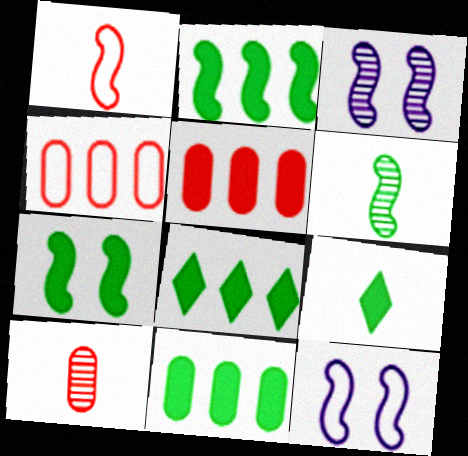[[1, 2, 3], 
[2, 8, 11], 
[3, 4, 9], 
[7, 9, 11], 
[8, 10, 12]]